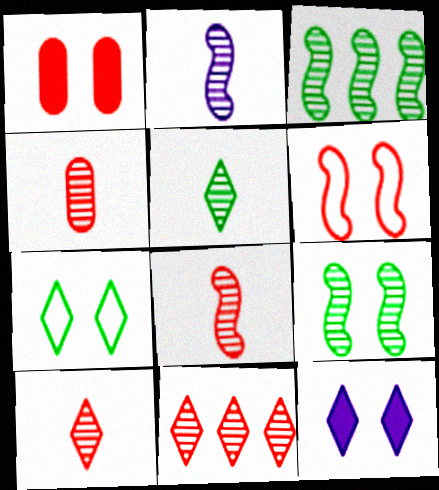[[2, 4, 5], 
[4, 8, 10]]